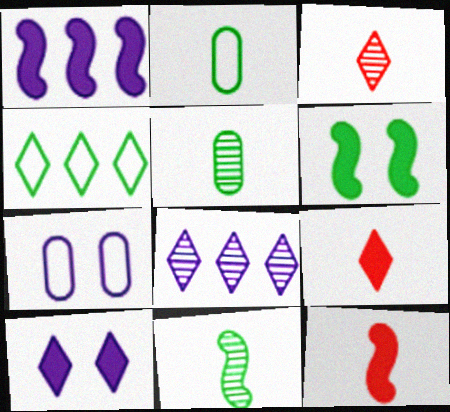[[1, 6, 12], 
[3, 4, 10], 
[4, 5, 6]]